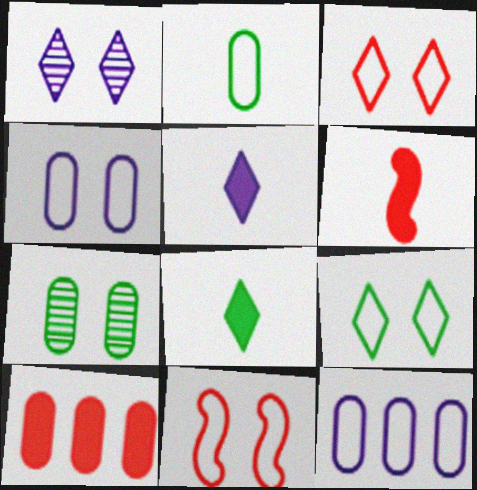[[4, 9, 11]]